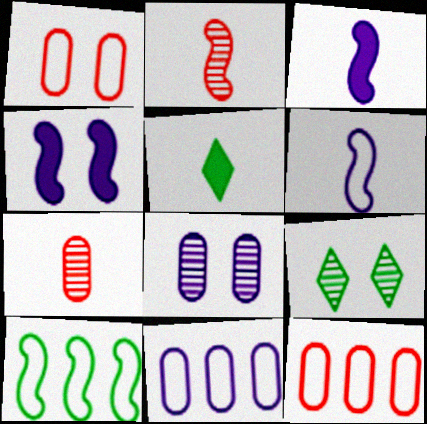[[1, 4, 9], 
[2, 4, 10], 
[3, 9, 12], 
[5, 6, 7]]